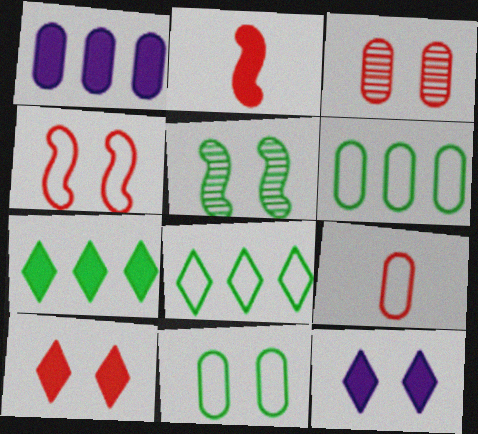[[3, 4, 10]]